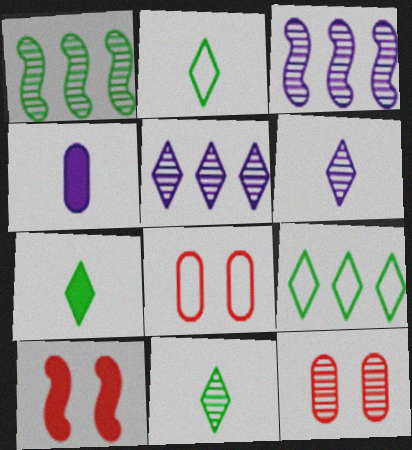[[1, 6, 12], 
[2, 7, 11], 
[3, 7, 8], 
[3, 11, 12]]